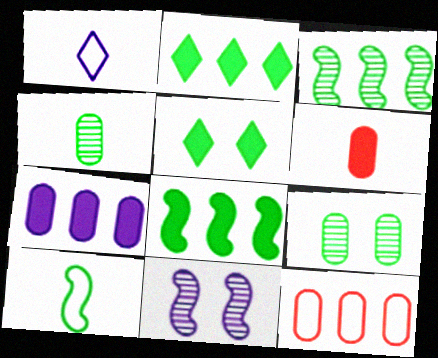[[1, 7, 11], 
[2, 9, 10]]